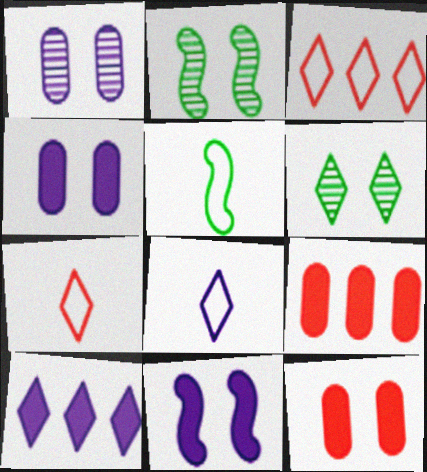[[2, 8, 9], 
[6, 7, 10]]